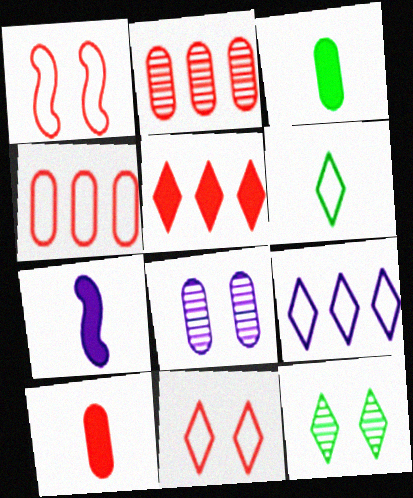[[3, 4, 8], 
[4, 7, 12], 
[6, 9, 11], 
[7, 8, 9]]